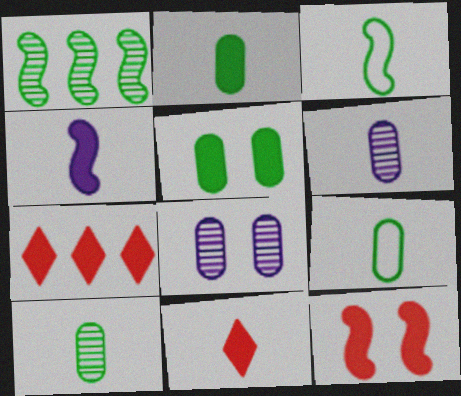[[2, 4, 11], 
[2, 9, 10], 
[3, 6, 11], 
[3, 7, 8], 
[4, 5, 7]]